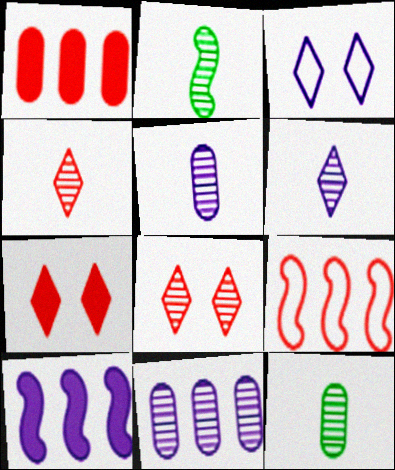[[1, 2, 3], 
[2, 4, 5], 
[2, 8, 11], 
[3, 5, 10]]